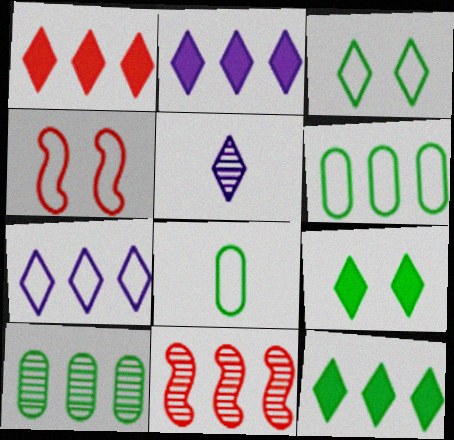[[1, 2, 12], 
[1, 3, 5], 
[2, 6, 11], 
[4, 7, 8]]